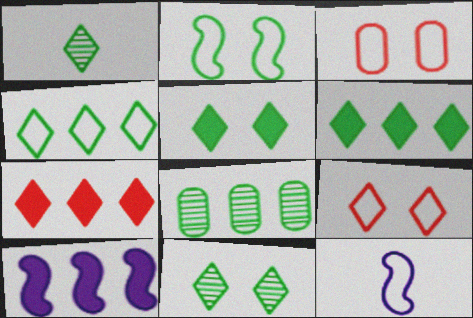[[1, 3, 10], 
[1, 4, 5], 
[3, 4, 12]]